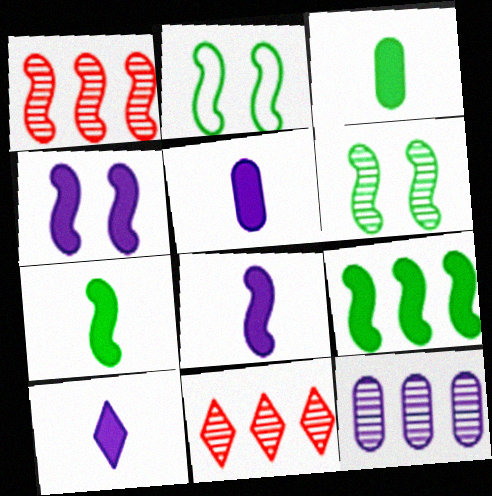[[1, 2, 8], 
[2, 5, 11], 
[5, 8, 10]]